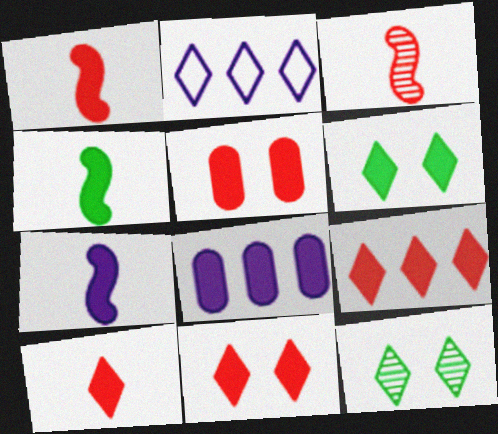[[1, 4, 7], 
[1, 5, 9], 
[1, 6, 8], 
[2, 10, 12], 
[4, 8, 11], 
[9, 10, 11]]